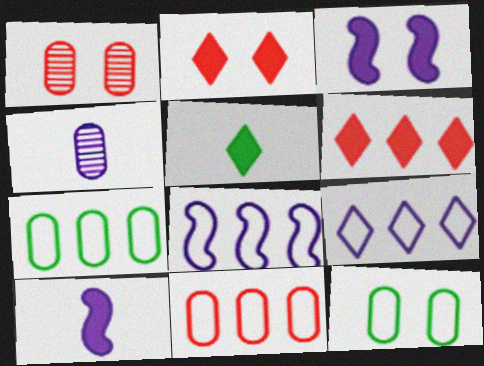[[1, 5, 8], 
[3, 4, 9]]